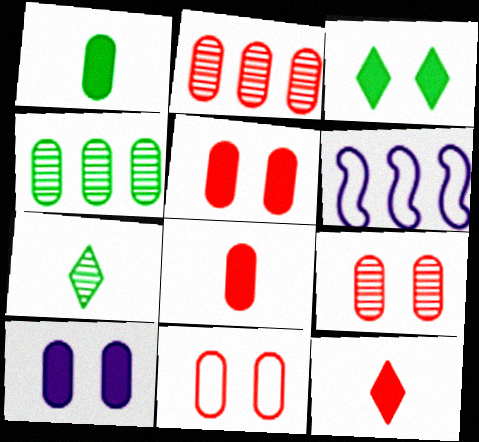[[2, 8, 11], 
[5, 6, 7], 
[5, 9, 11]]